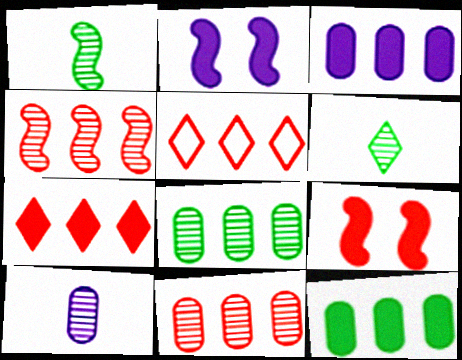[]